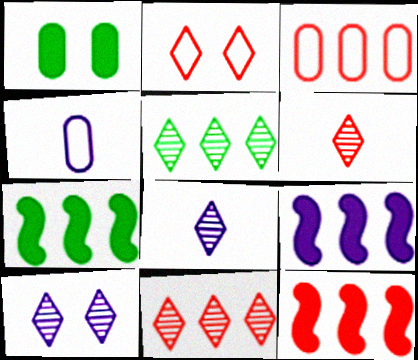[[3, 5, 9], 
[3, 11, 12], 
[4, 9, 10], 
[5, 6, 10], 
[7, 9, 12]]